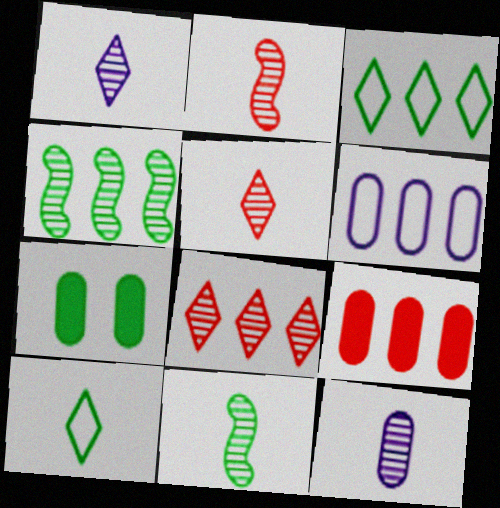[[3, 7, 11], 
[4, 7, 10], 
[5, 11, 12]]